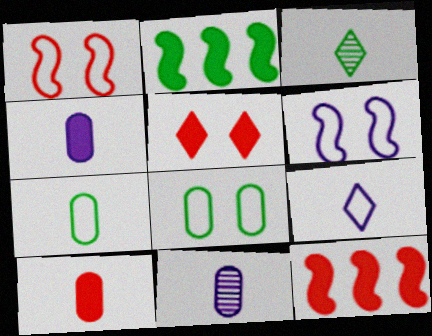[[2, 3, 8], 
[2, 4, 5], 
[5, 10, 12], 
[7, 10, 11]]